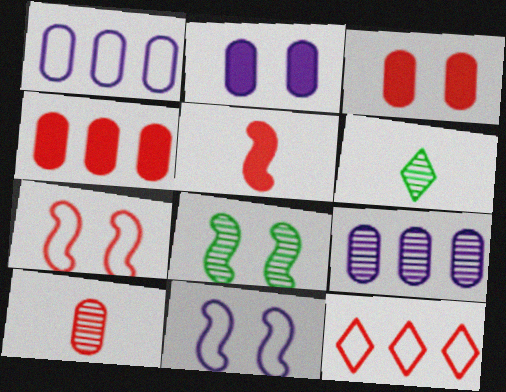[[4, 6, 11]]